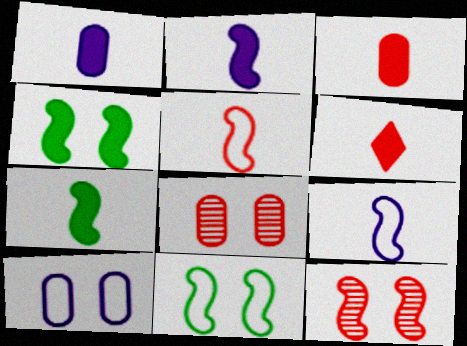[[1, 6, 7]]